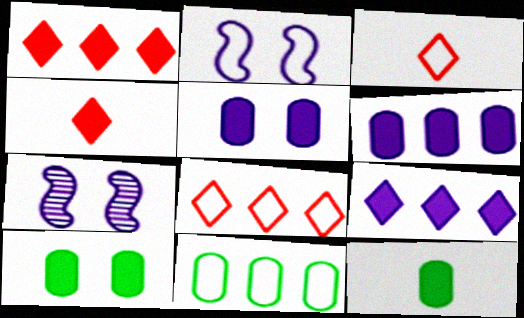[[2, 3, 11], 
[4, 7, 11], 
[7, 8, 12]]